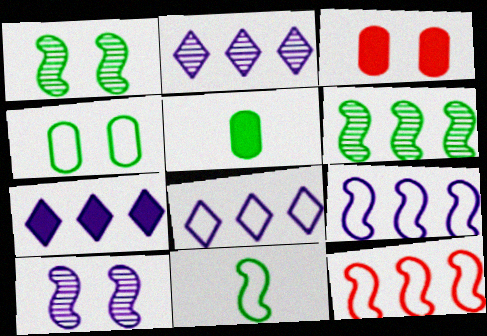[[2, 3, 11], 
[2, 7, 8]]